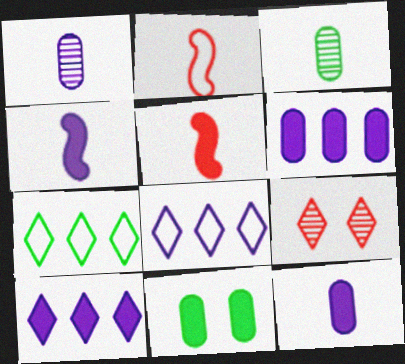[[5, 10, 11]]